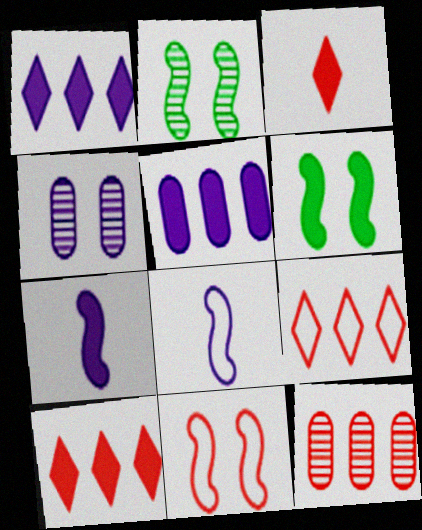[[1, 4, 8], 
[3, 5, 6], 
[3, 11, 12]]